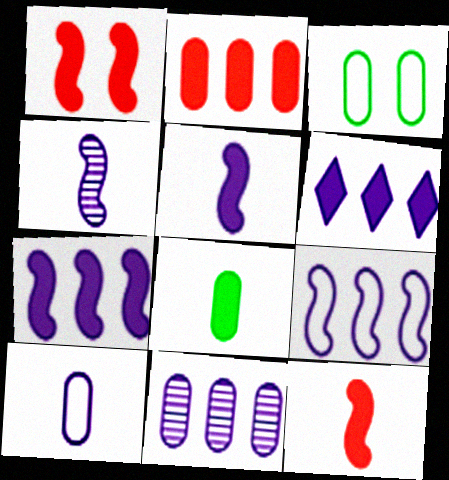[[1, 6, 8], 
[6, 9, 11]]